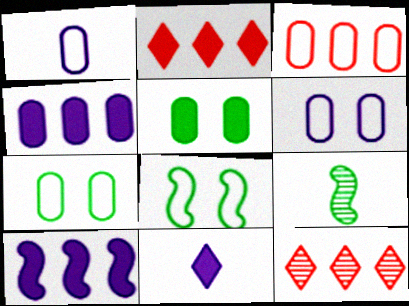[[1, 3, 7], 
[2, 6, 9]]